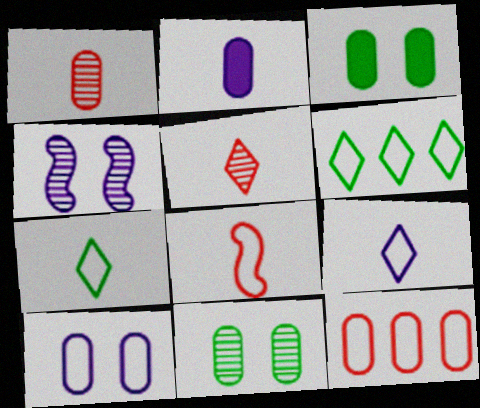[[2, 11, 12], 
[6, 8, 10]]